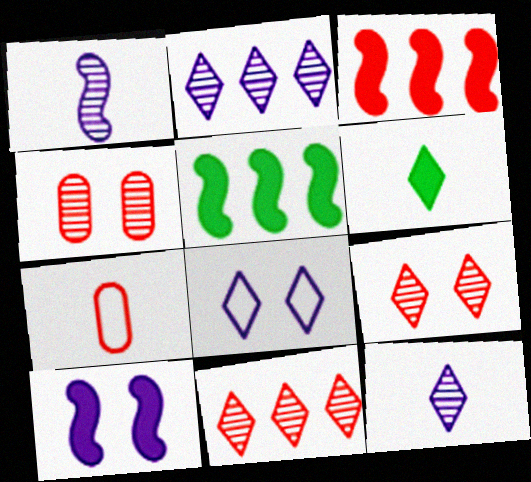[[1, 6, 7], 
[3, 7, 9], 
[6, 8, 11]]